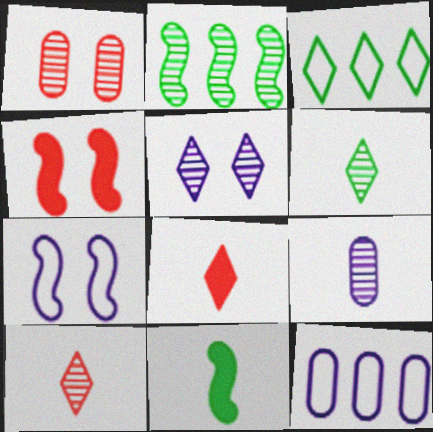[[3, 4, 9], 
[3, 5, 8], 
[4, 6, 12]]